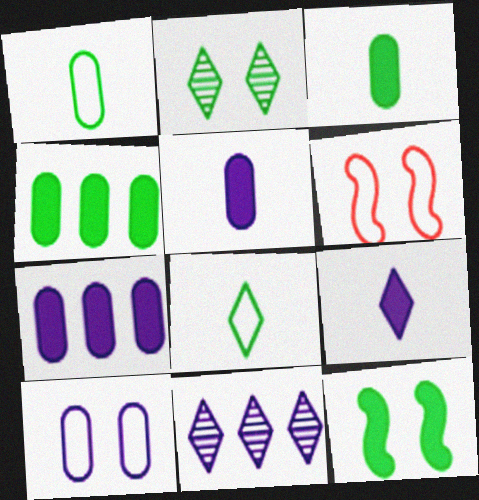[[3, 6, 11]]